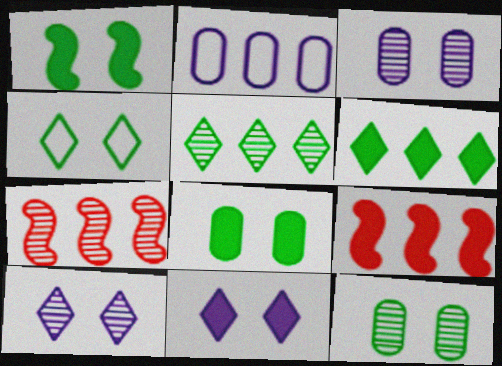[[1, 4, 12], 
[2, 5, 9], 
[2, 6, 7]]